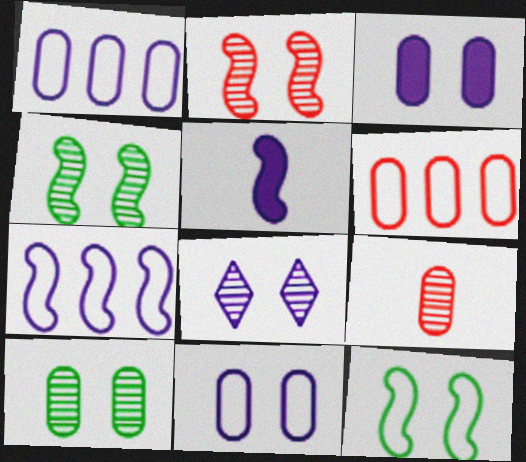[[1, 5, 8], 
[2, 8, 10]]